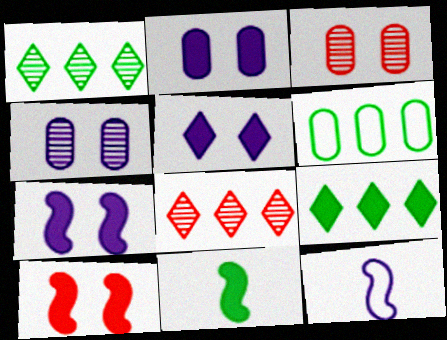[[2, 5, 7], 
[3, 9, 12]]